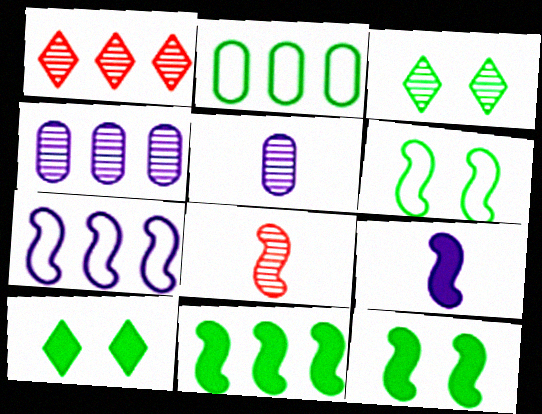[[3, 4, 8], 
[7, 8, 12]]